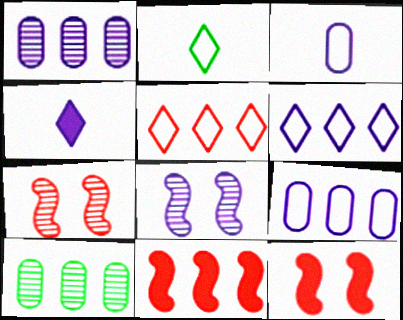[[1, 2, 12], 
[4, 8, 9], 
[6, 10, 11]]